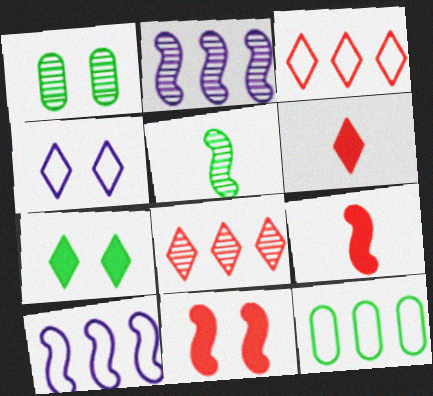[[1, 4, 11], 
[1, 6, 10], 
[3, 10, 12], 
[5, 7, 12], 
[5, 10, 11]]